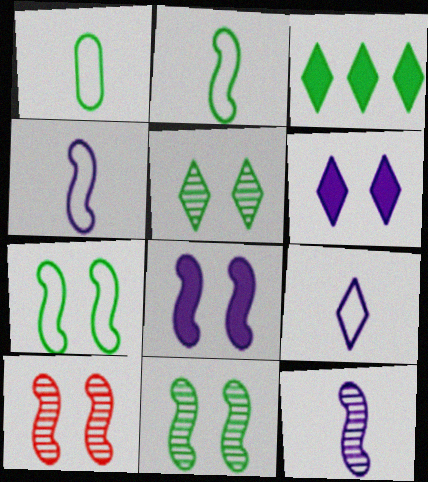[[1, 3, 11], 
[7, 8, 10]]